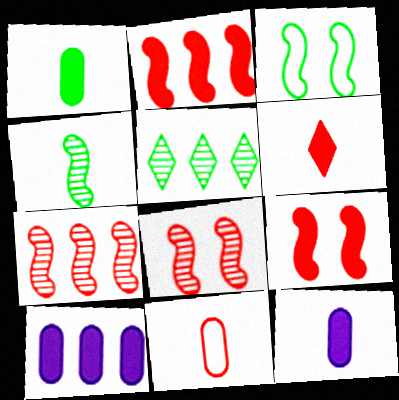[[1, 3, 5]]